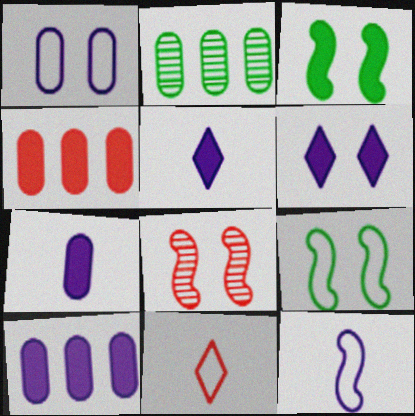[[3, 4, 5], 
[4, 8, 11]]